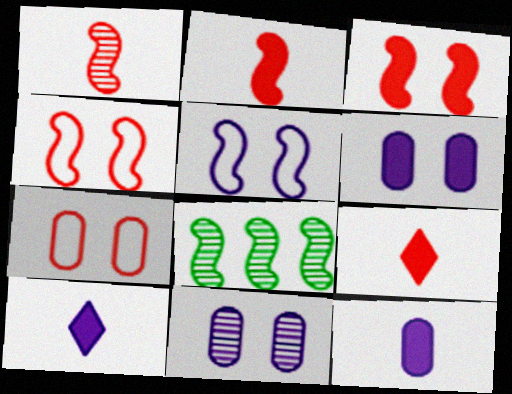[[2, 5, 8], 
[7, 8, 10]]